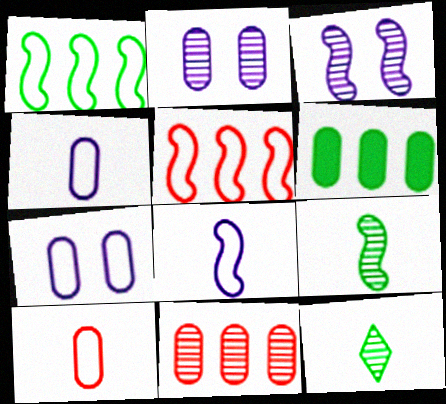[[2, 6, 10], 
[3, 11, 12]]